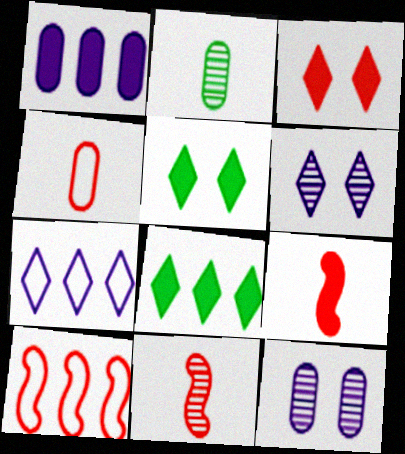[[1, 5, 9]]